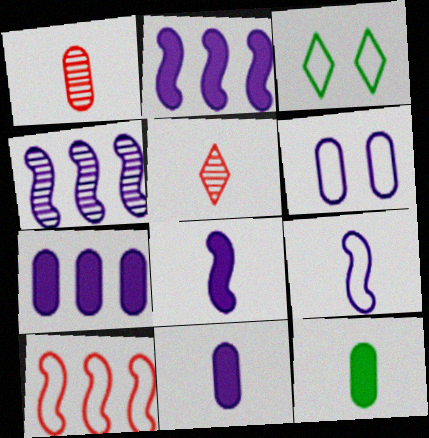[[1, 2, 3], 
[5, 9, 12]]